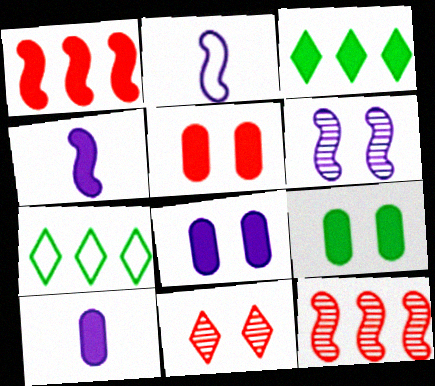[[3, 4, 5], 
[5, 8, 9]]